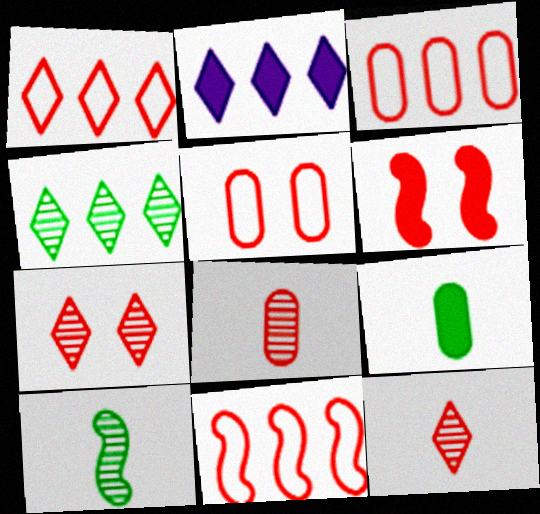[[1, 2, 4], 
[1, 3, 11], 
[1, 6, 8], 
[2, 5, 10], 
[2, 6, 9], 
[3, 6, 12], 
[5, 6, 7]]